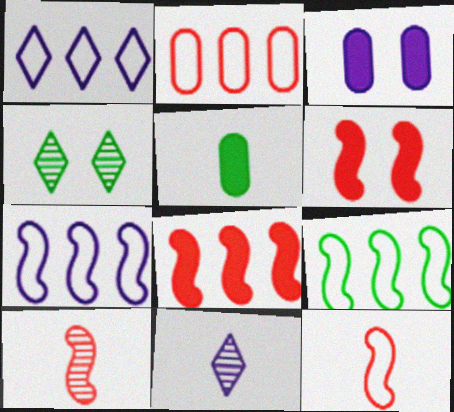[[1, 2, 9], 
[3, 7, 11], 
[4, 5, 9], 
[5, 11, 12]]